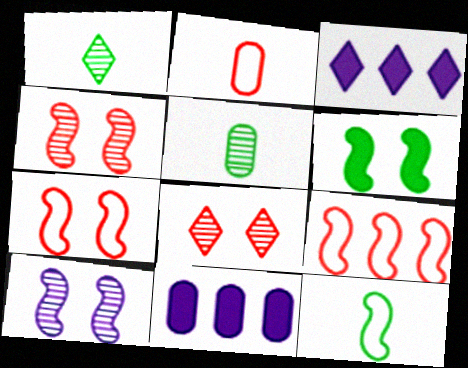[[1, 7, 11], 
[3, 5, 7], 
[6, 7, 10], 
[8, 11, 12]]